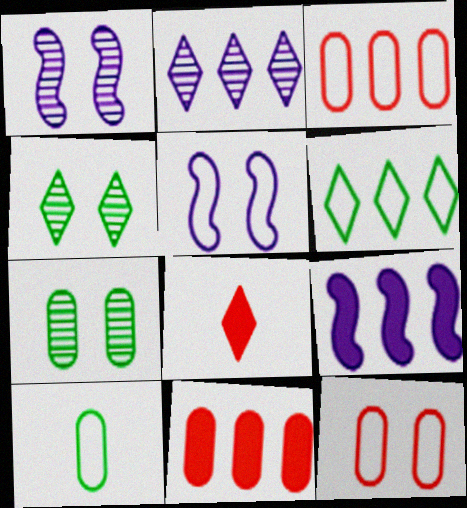[]